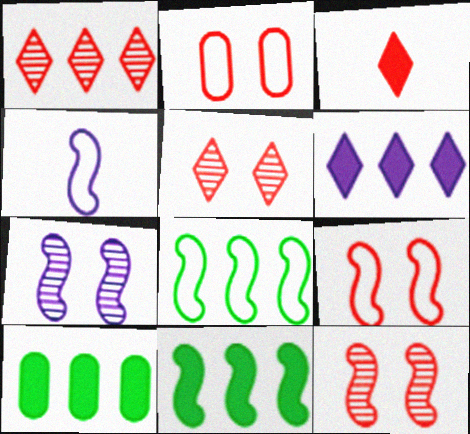[[4, 5, 10], 
[4, 8, 9], 
[4, 11, 12]]